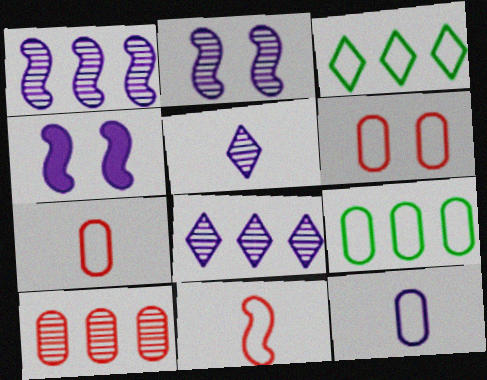[[4, 8, 12], 
[6, 9, 12]]